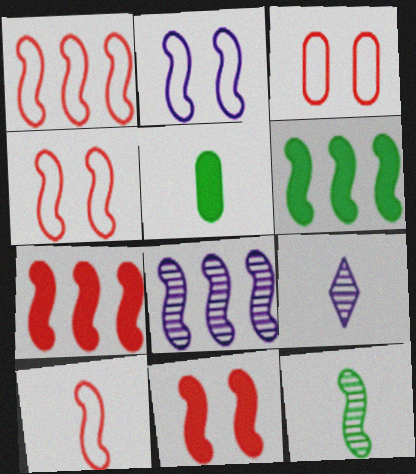[[1, 4, 10], 
[1, 6, 8], 
[2, 7, 12], 
[3, 6, 9], 
[5, 9, 10]]